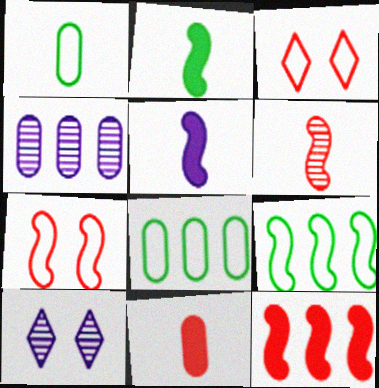[[1, 10, 12], 
[2, 3, 4], 
[6, 7, 12], 
[9, 10, 11]]